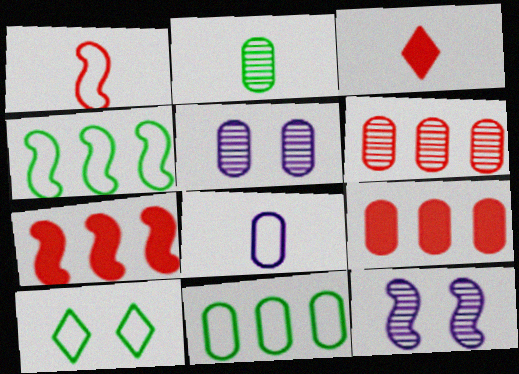[[2, 5, 6], 
[3, 4, 5], 
[3, 11, 12]]